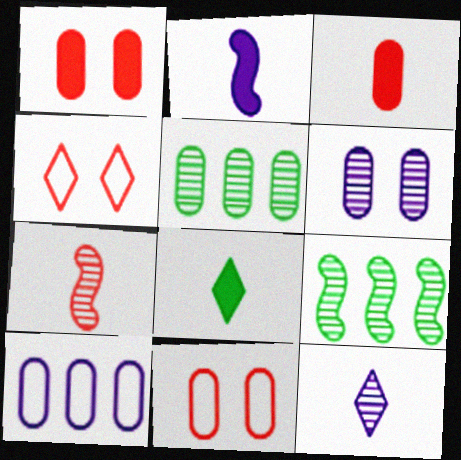[[2, 3, 8], 
[2, 4, 5]]